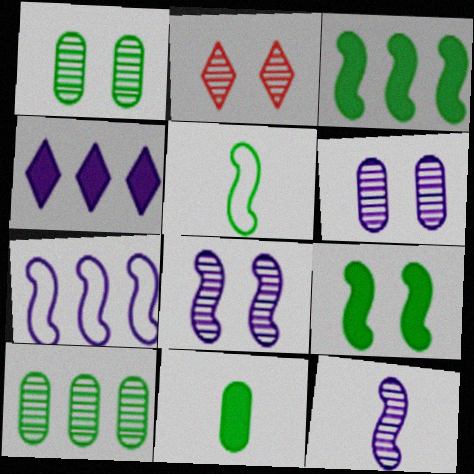[[1, 2, 8], 
[2, 7, 11], 
[2, 10, 12]]